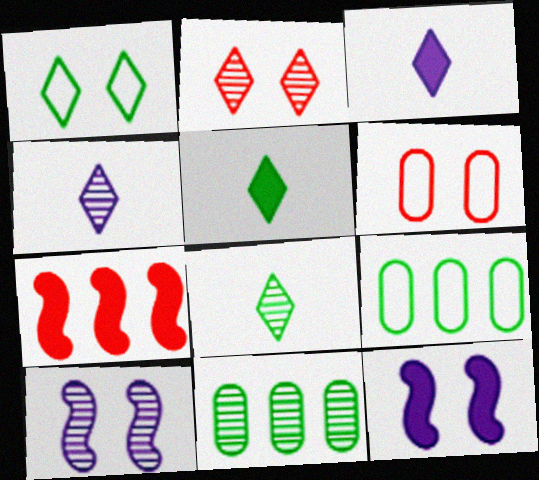[]